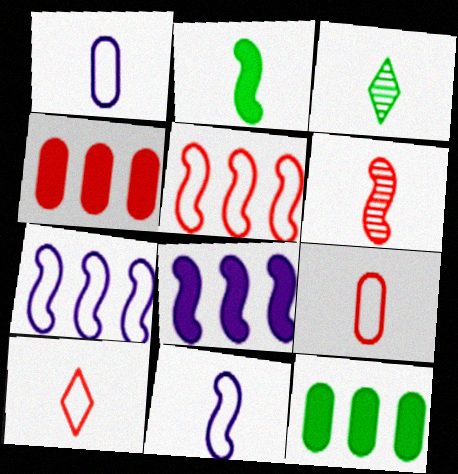[[2, 6, 11]]